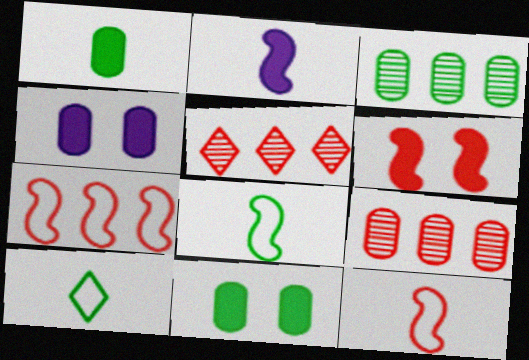[[4, 5, 8]]